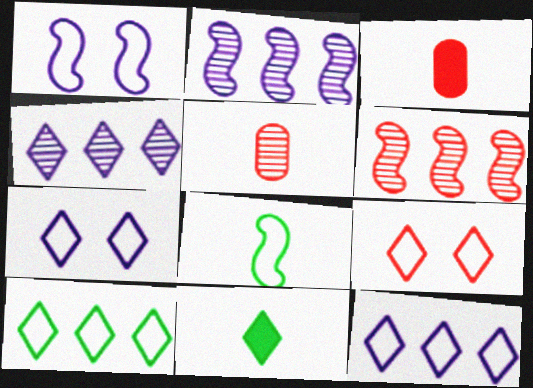[[3, 6, 9], 
[4, 9, 11]]